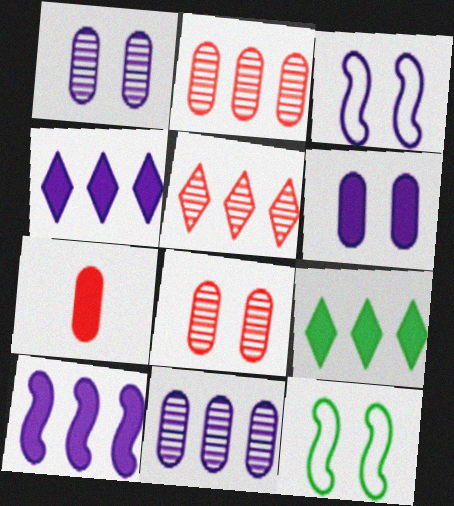[]